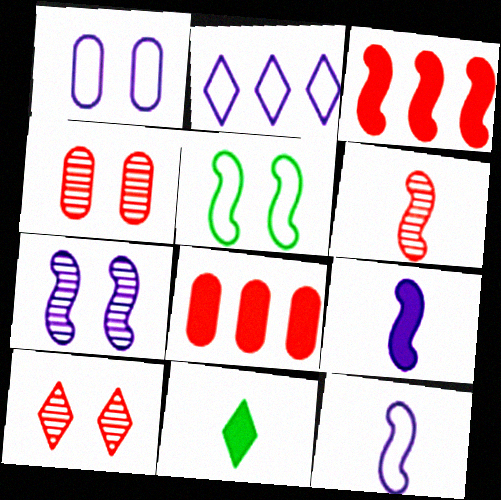[[1, 2, 12], 
[2, 10, 11]]